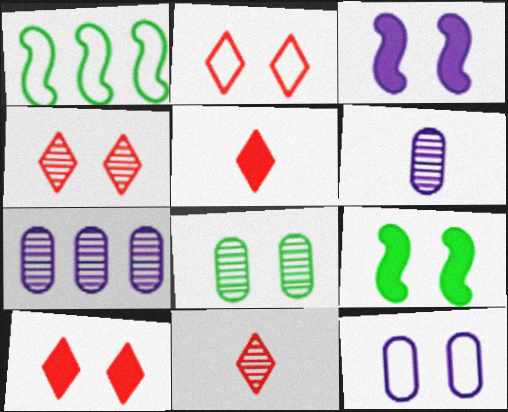[[1, 6, 10], 
[2, 3, 8], 
[2, 4, 10], 
[4, 9, 12]]